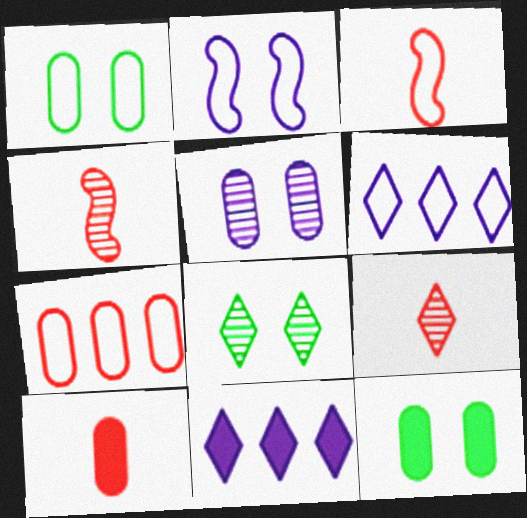[[1, 3, 6], 
[1, 4, 11], 
[3, 9, 10], 
[4, 6, 12]]